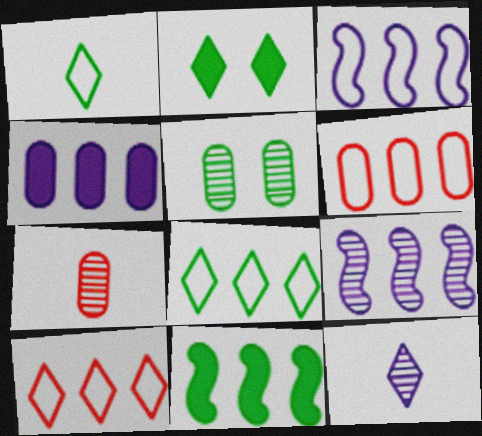[[1, 5, 11], 
[2, 3, 7], 
[2, 10, 12], 
[3, 6, 8]]